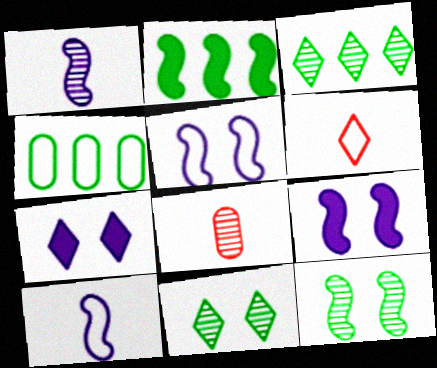[[2, 3, 4], 
[3, 6, 7], 
[4, 5, 6]]